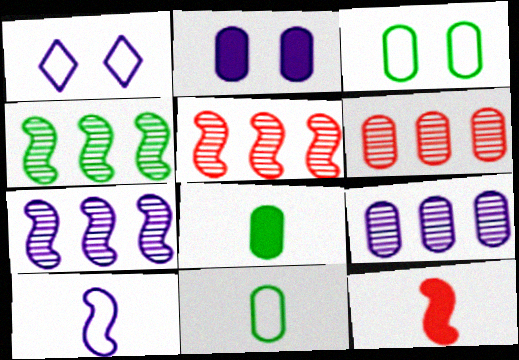[[1, 5, 8], 
[2, 6, 11], 
[4, 5, 7]]